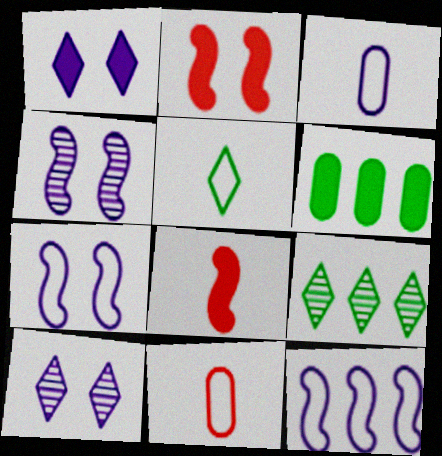[[1, 6, 8], 
[2, 3, 9]]